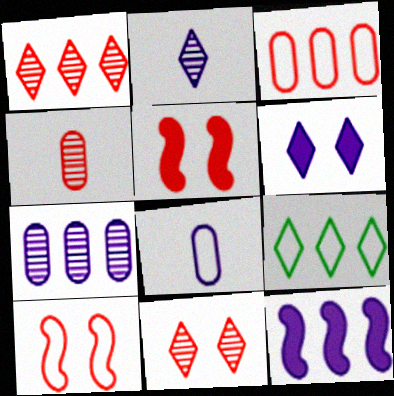[[8, 9, 10]]